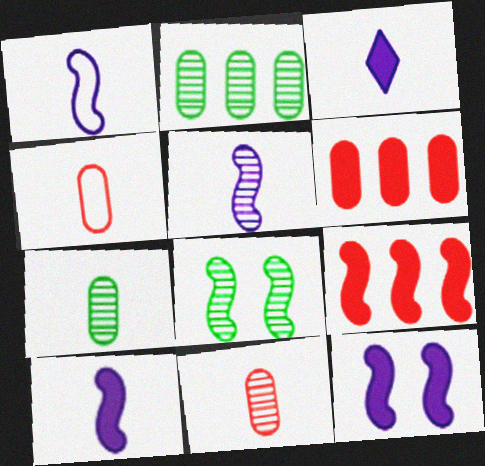[[1, 5, 10], 
[1, 8, 9]]